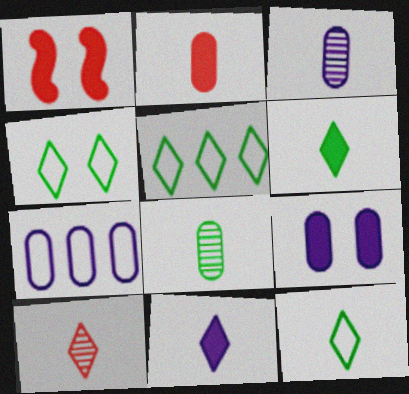[[1, 3, 5], 
[3, 7, 9], 
[4, 5, 12], 
[10, 11, 12]]